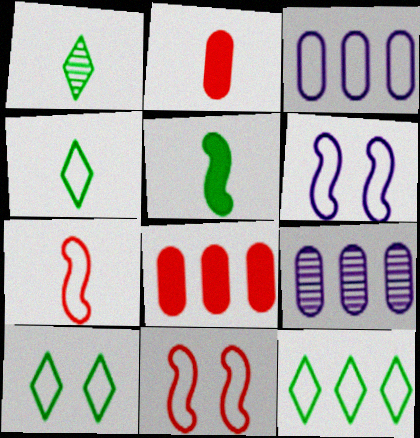[[1, 6, 8], 
[3, 4, 11], 
[3, 7, 10], 
[4, 10, 12]]